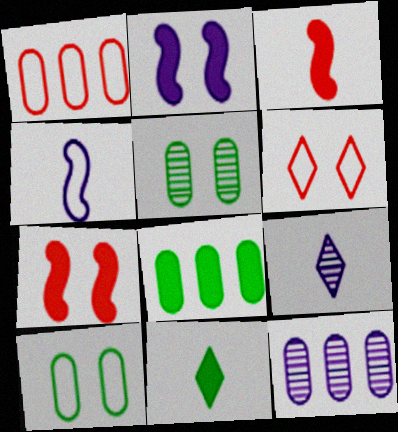[[1, 8, 12], 
[2, 5, 6]]